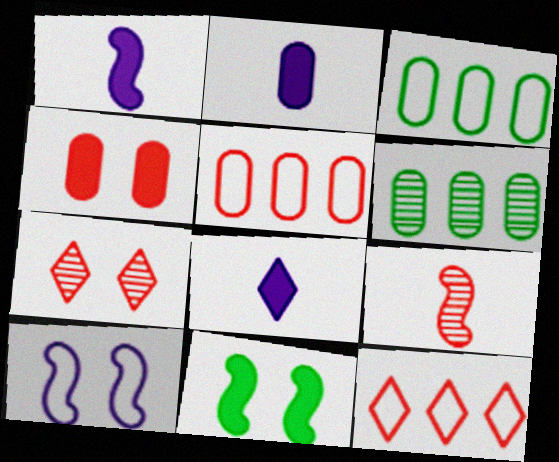[[1, 2, 8], 
[1, 3, 7], 
[4, 9, 12]]